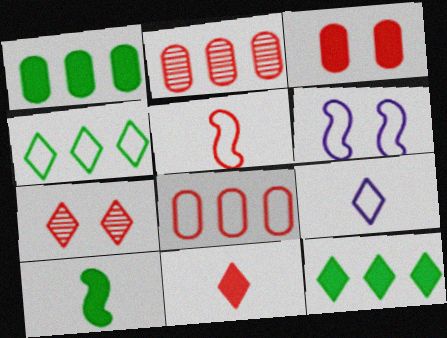[[7, 9, 12]]